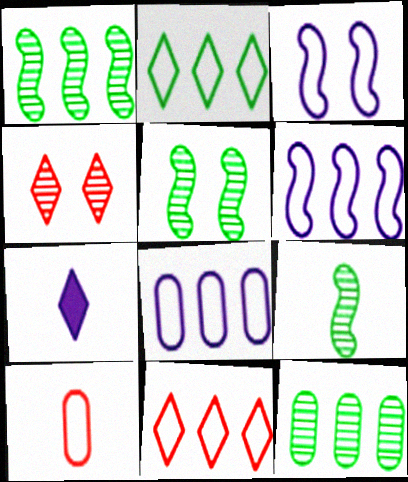[[1, 5, 9], 
[2, 3, 10], 
[2, 4, 7], 
[7, 9, 10]]